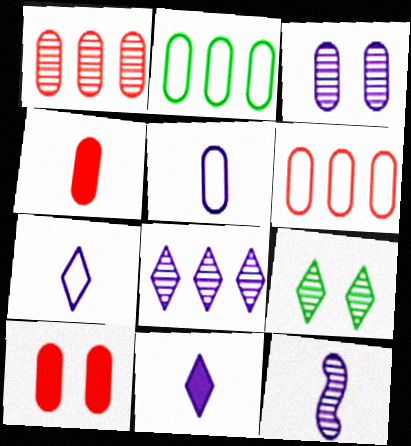[[1, 9, 12], 
[2, 3, 4], 
[3, 8, 12], 
[5, 11, 12]]